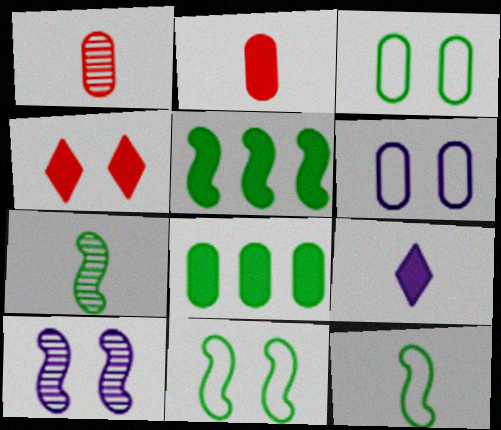[[1, 6, 8], 
[1, 9, 12], 
[3, 4, 10], 
[5, 7, 11]]